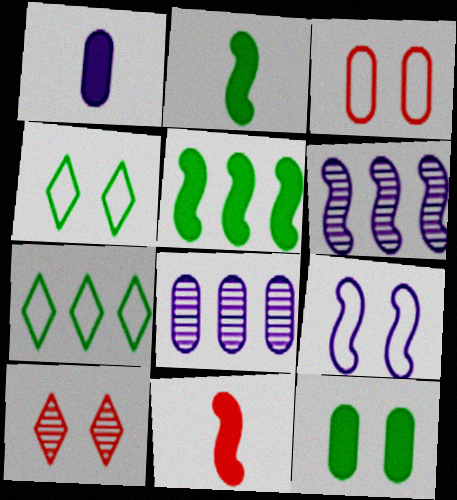[[3, 4, 9], 
[4, 8, 11], 
[9, 10, 12]]